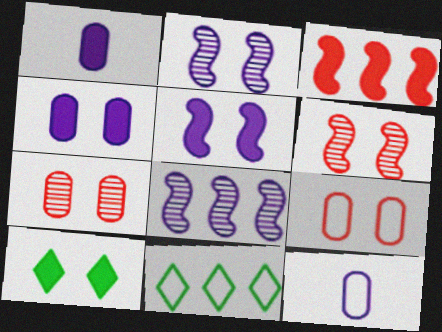[[1, 3, 10], 
[1, 6, 11], 
[2, 9, 10]]